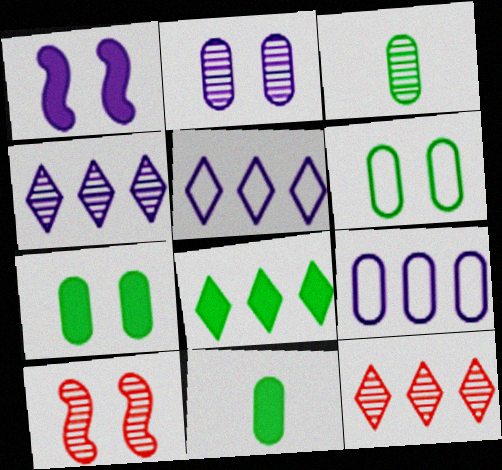[[3, 4, 10], 
[5, 8, 12], 
[5, 10, 11]]